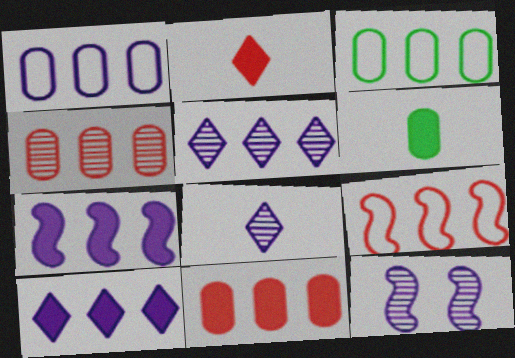[[1, 5, 7], 
[2, 3, 12]]